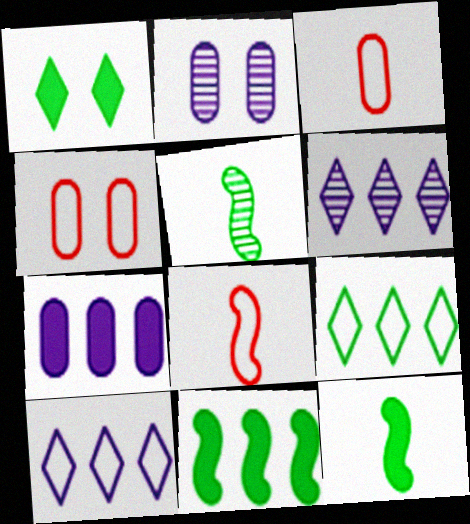[[4, 6, 12]]